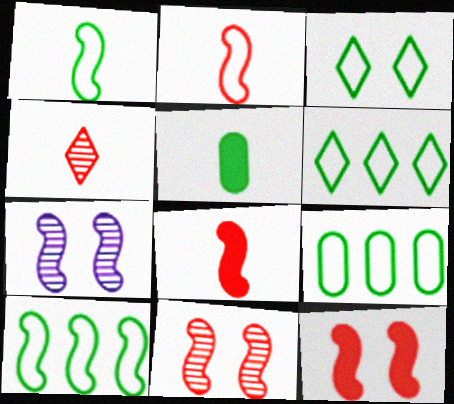[[1, 3, 9], 
[6, 9, 10], 
[7, 8, 10]]